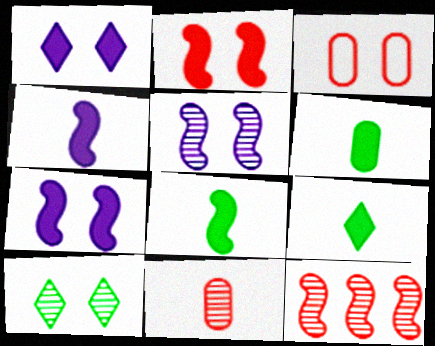[[3, 7, 10], 
[6, 8, 9]]